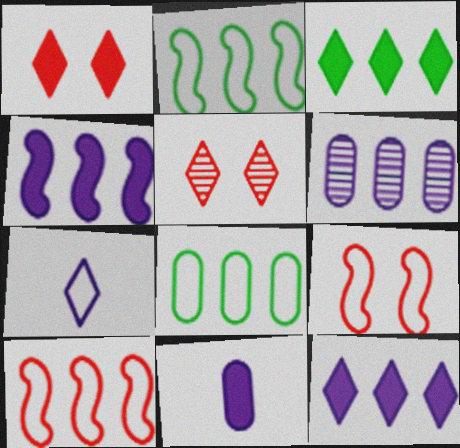[[2, 5, 11], 
[3, 5, 7], 
[3, 6, 10], 
[7, 8, 9]]